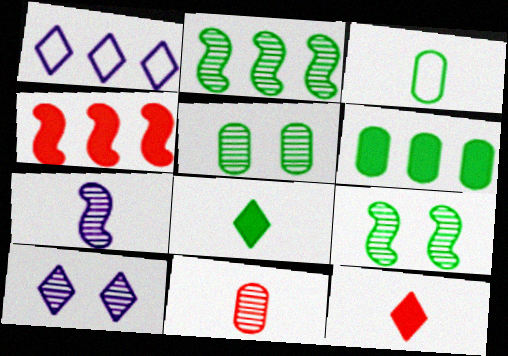[[2, 10, 11], 
[3, 4, 10], 
[3, 5, 6], 
[3, 7, 12]]